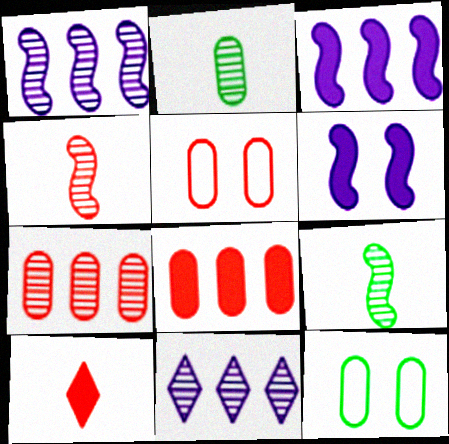[[1, 10, 12]]